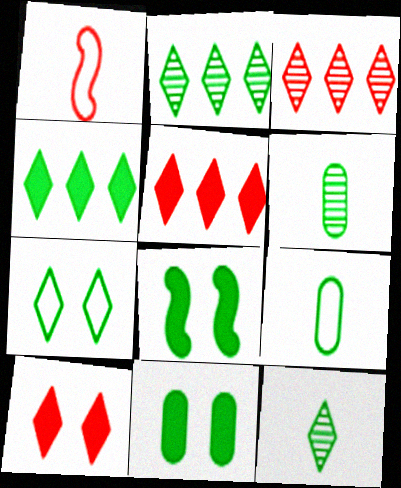[[2, 8, 9], 
[4, 7, 12]]